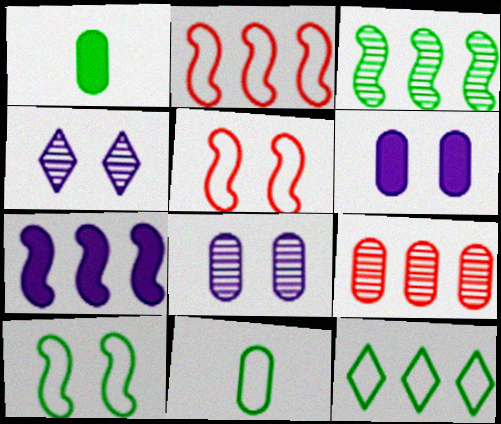[[1, 2, 4], 
[2, 3, 7], 
[6, 9, 11], 
[7, 9, 12], 
[10, 11, 12]]